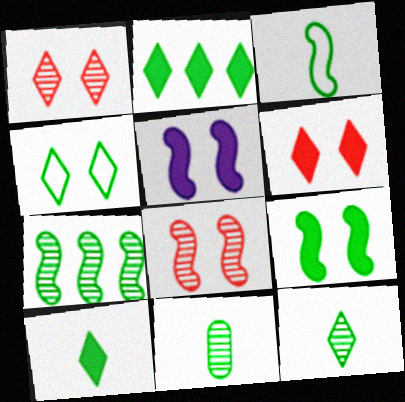[[2, 4, 12], 
[3, 7, 9], 
[3, 10, 11]]